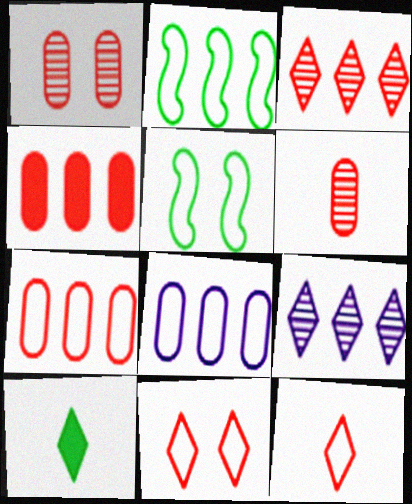[[2, 4, 9], 
[5, 8, 12], 
[9, 10, 11]]